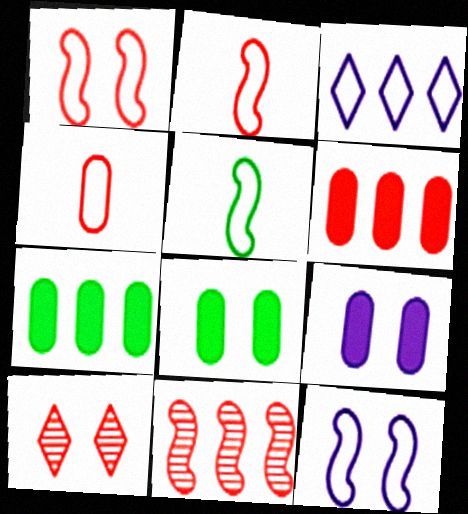[[2, 6, 10], 
[3, 7, 11], 
[8, 10, 12]]